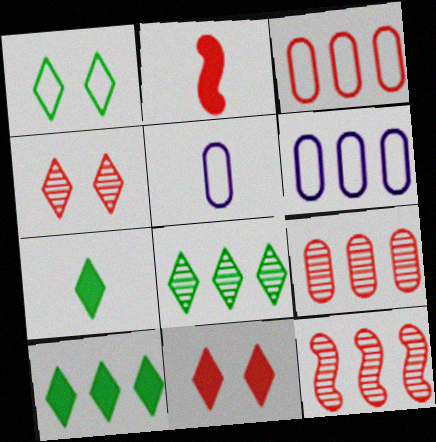[[1, 7, 8], 
[2, 3, 4], 
[6, 10, 12]]